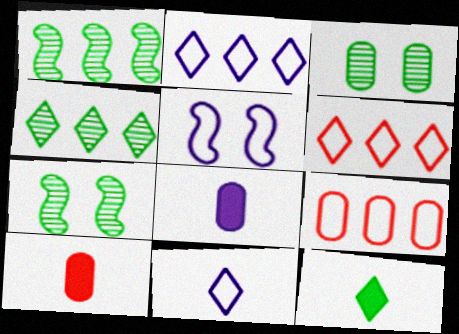[[2, 7, 10], 
[3, 8, 9], 
[4, 5, 10], 
[6, 7, 8]]